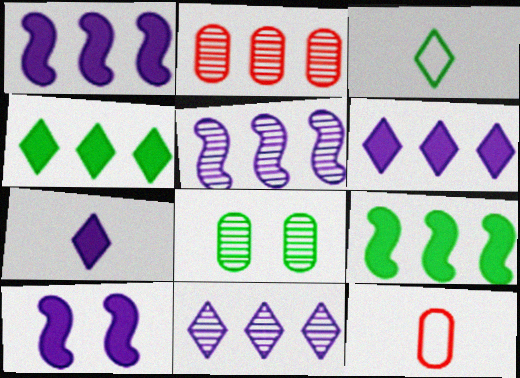[[2, 3, 10], 
[3, 8, 9]]